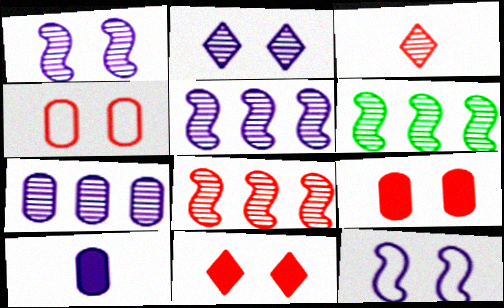[[5, 6, 8]]